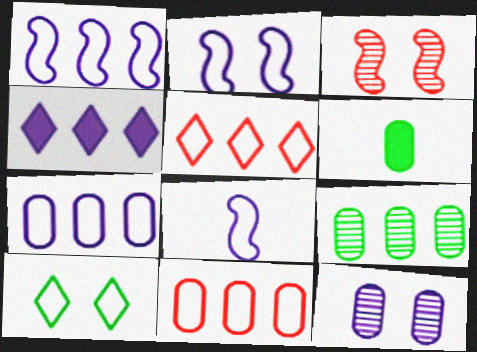[[1, 2, 8], 
[4, 8, 12], 
[6, 11, 12], 
[8, 10, 11]]